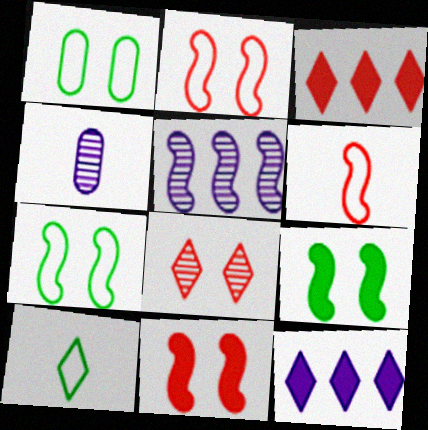[[3, 4, 7], 
[5, 6, 9], 
[8, 10, 12]]